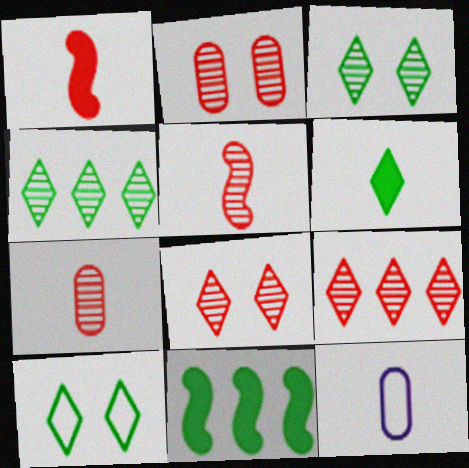[[2, 5, 9], 
[4, 6, 10], 
[5, 6, 12], 
[8, 11, 12]]